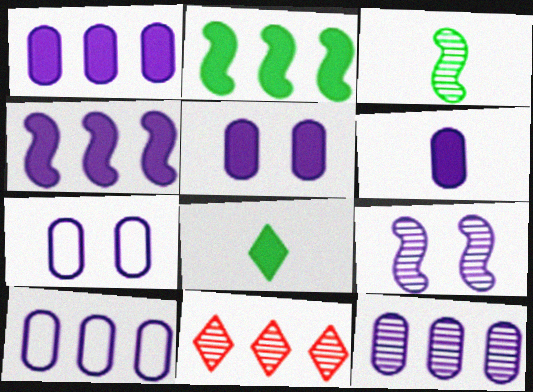[[1, 5, 6], 
[1, 10, 12], 
[2, 10, 11], 
[6, 7, 12]]